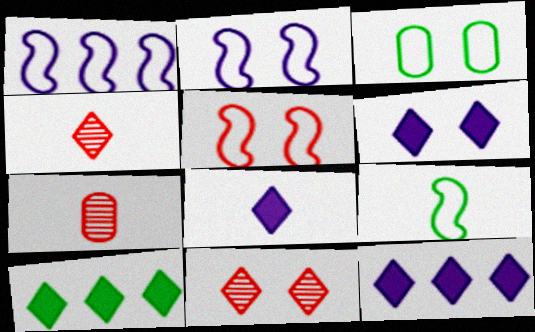[[1, 5, 9], 
[2, 7, 10], 
[6, 8, 12], 
[7, 8, 9]]